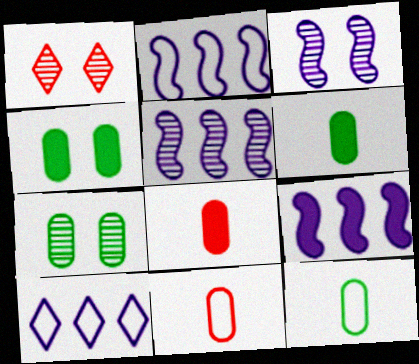[[1, 2, 6], 
[1, 3, 7], 
[1, 9, 12], 
[2, 5, 9]]